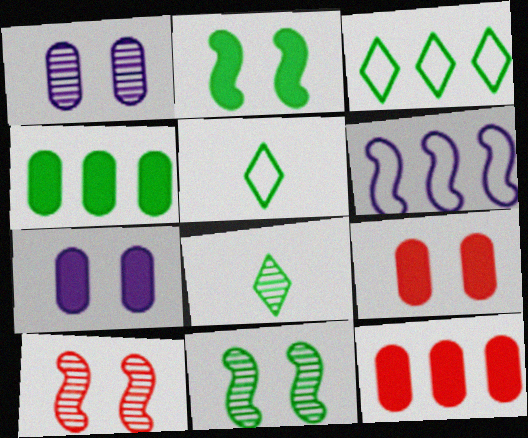[[4, 5, 11], 
[6, 8, 9]]